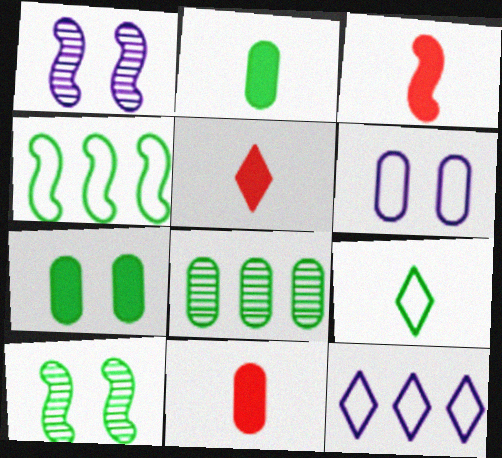[[1, 3, 4], 
[3, 5, 11], 
[6, 8, 11], 
[10, 11, 12]]